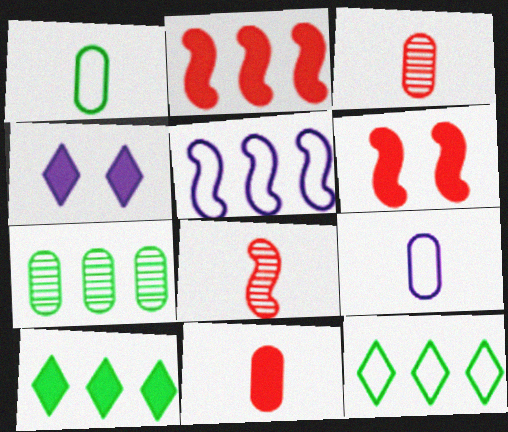[]